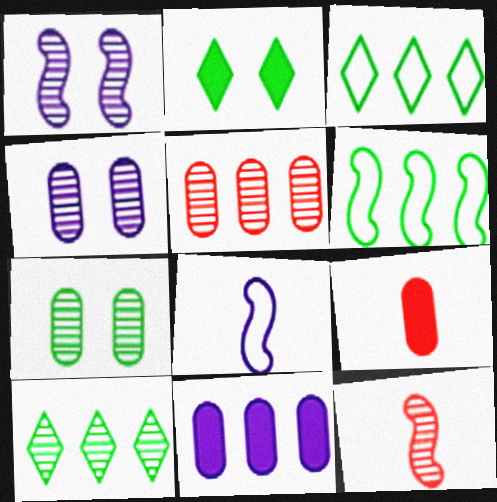[[1, 3, 9], 
[2, 5, 8], 
[4, 10, 12]]